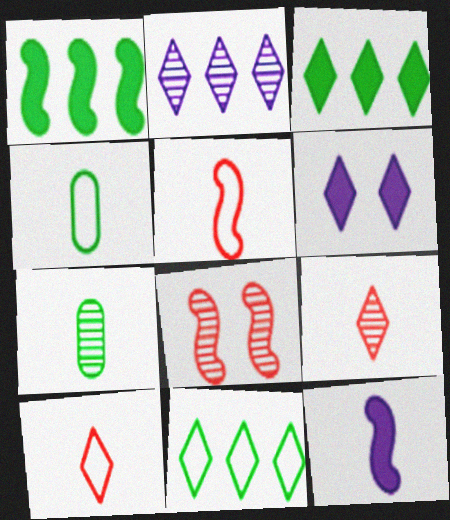[[2, 7, 8], 
[4, 9, 12], 
[6, 9, 11], 
[7, 10, 12]]